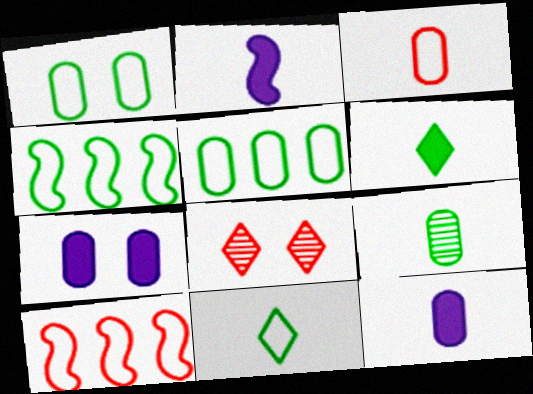[[1, 4, 11], 
[2, 5, 8], 
[3, 9, 12], 
[4, 8, 12]]